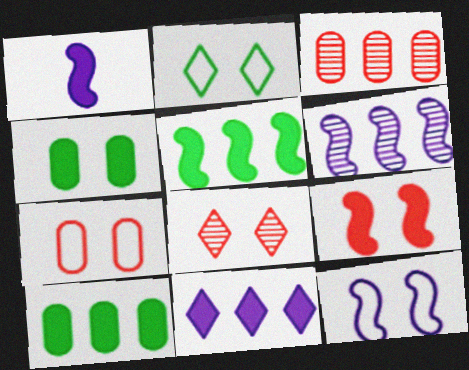[[1, 2, 3], 
[1, 5, 9], 
[1, 6, 12], 
[2, 7, 12], 
[4, 8, 12], 
[7, 8, 9]]